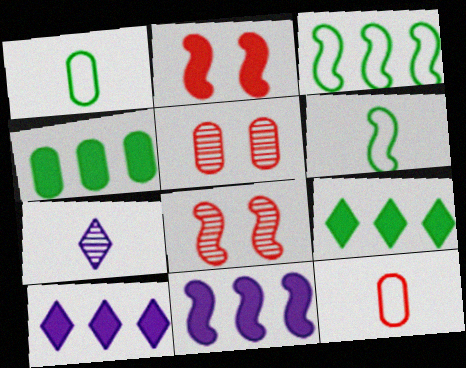[[1, 8, 10], 
[5, 6, 10], 
[6, 8, 11]]